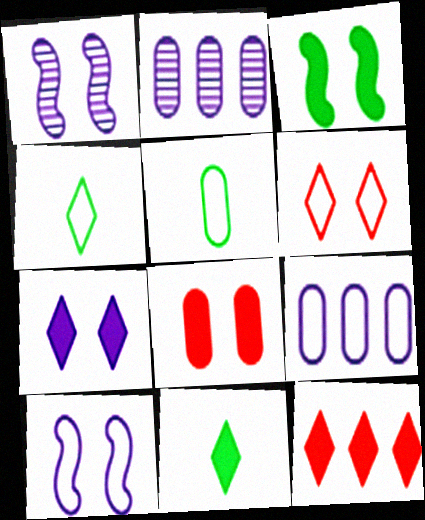[[1, 5, 12], 
[2, 5, 8], 
[3, 7, 8], 
[7, 11, 12]]